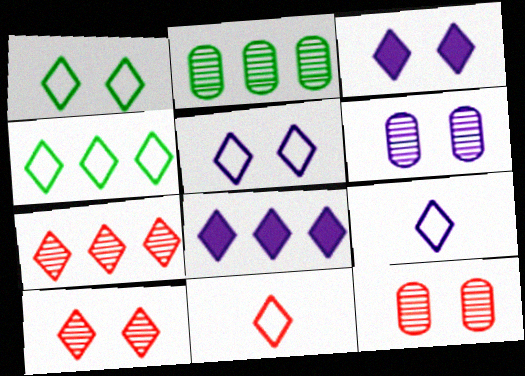[[1, 3, 10], 
[4, 5, 11], 
[4, 7, 8]]